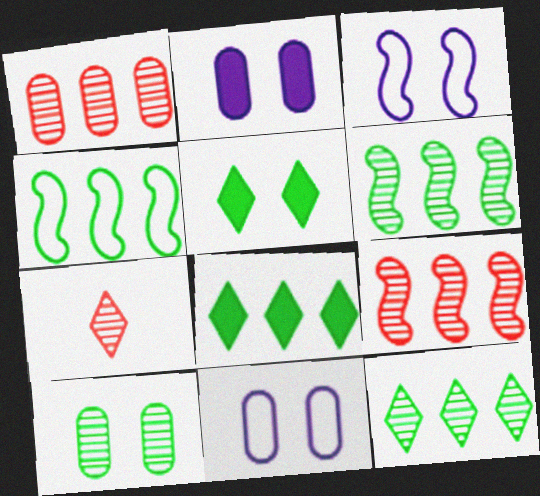[[2, 4, 7]]